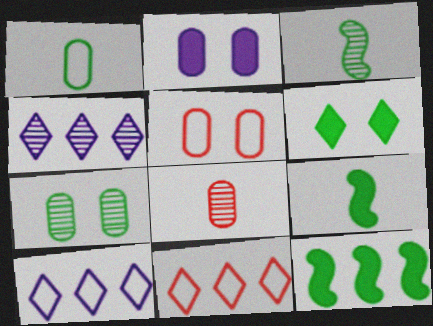[[2, 3, 11], 
[2, 5, 7], 
[4, 5, 9]]